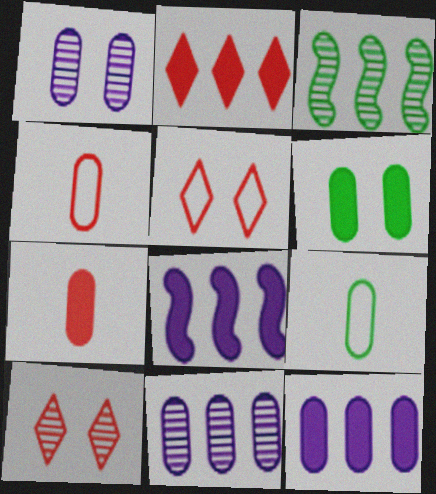[[4, 6, 11], 
[6, 7, 12], 
[8, 9, 10]]